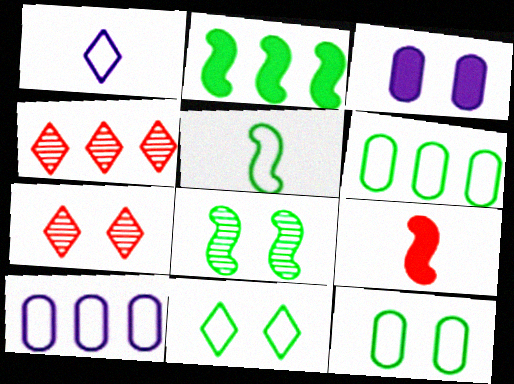[[2, 4, 10], 
[2, 5, 8], 
[3, 4, 5], 
[5, 6, 11]]